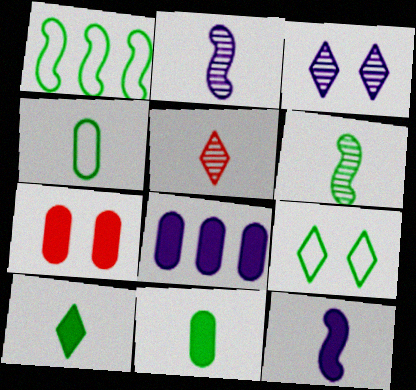[[1, 4, 9], 
[4, 5, 12], 
[4, 6, 10], 
[7, 8, 11]]